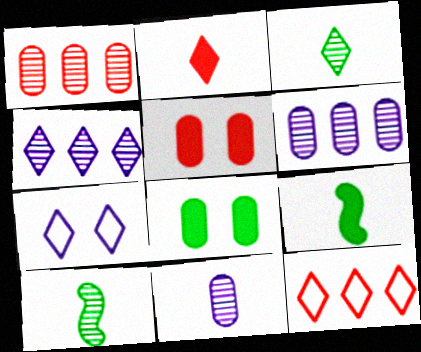[[1, 7, 9]]